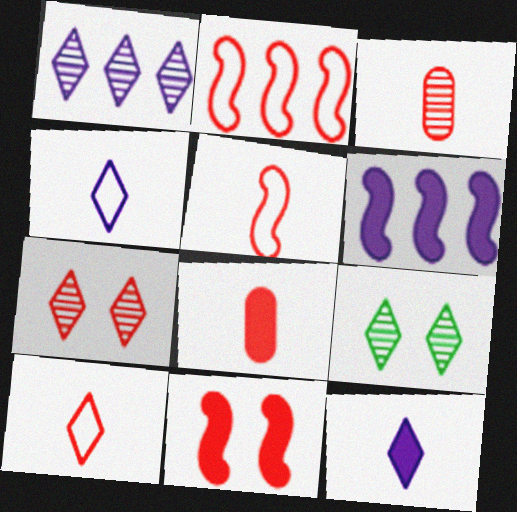[[2, 7, 8]]